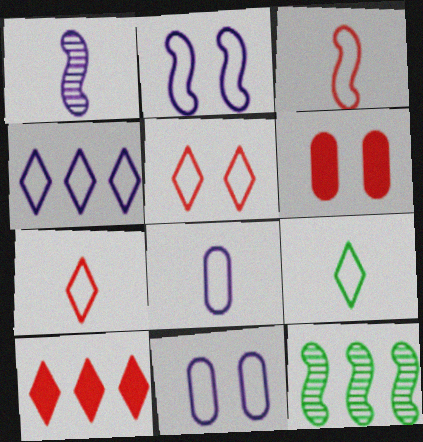[[2, 4, 8], 
[3, 8, 9], 
[4, 5, 9]]